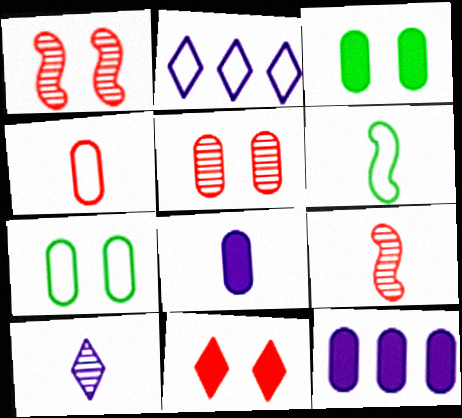[[2, 3, 9]]